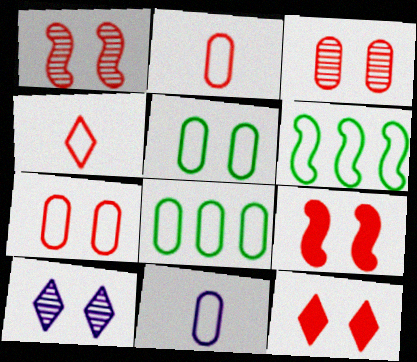[[1, 7, 12], 
[5, 9, 10], 
[7, 8, 11]]